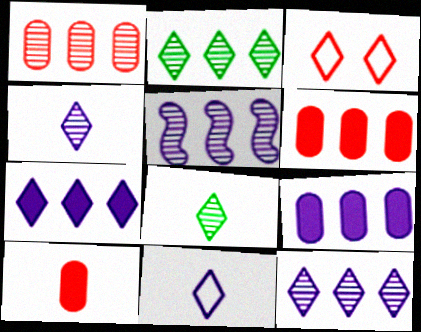[[1, 2, 5], 
[3, 7, 8]]